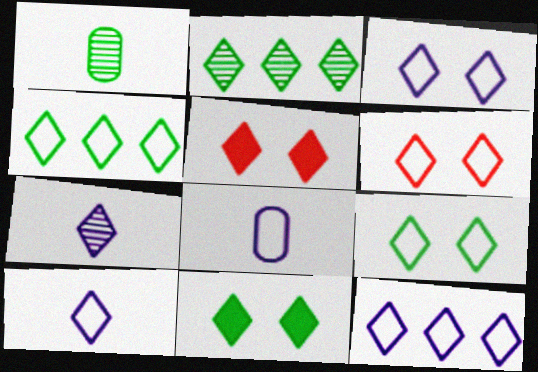[[2, 5, 10], 
[3, 6, 9], 
[3, 10, 12], 
[4, 5, 7], 
[4, 6, 10]]